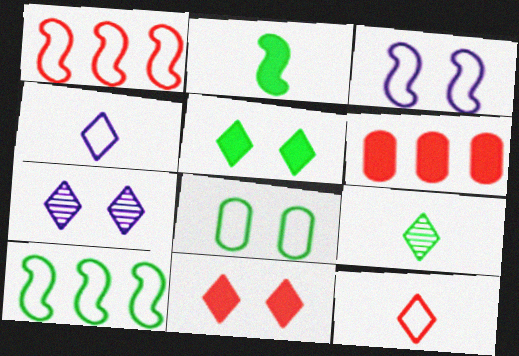[[1, 4, 8], 
[3, 6, 9]]